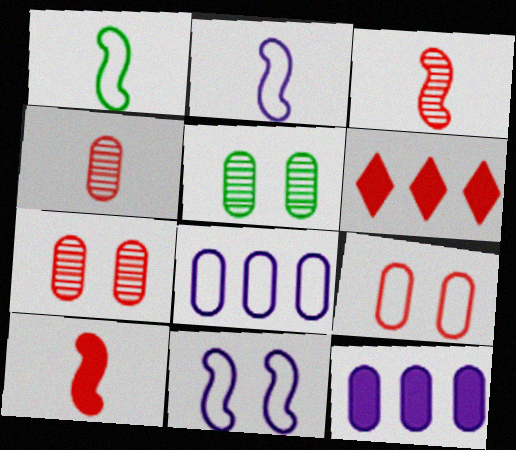[[2, 5, 6], 
[3, 6, 9]]